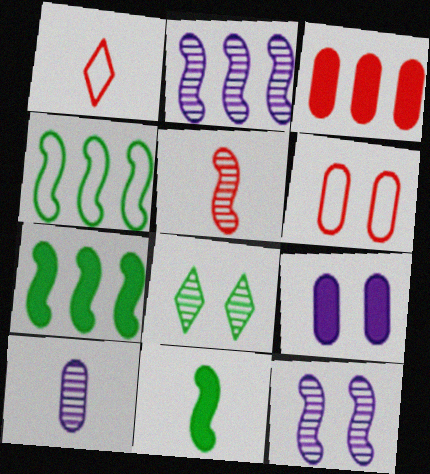[[1, 10, 11]]